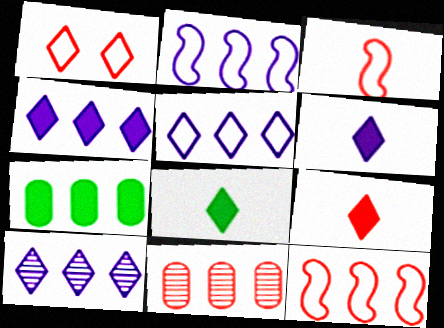[[1, 8, 10], 
[4, 5, 10], 
[6, 8, 9], 
[7, 10, 12]]